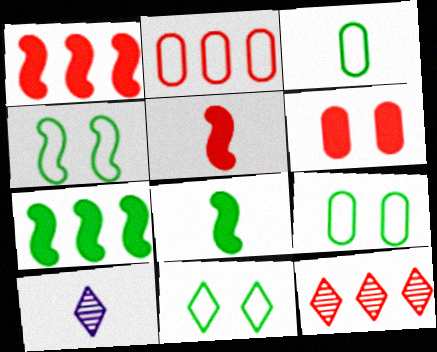[[1, 2, 12], 
[1, 9, 10], 
[3, 5, 10], 
[4, 9, 11]]